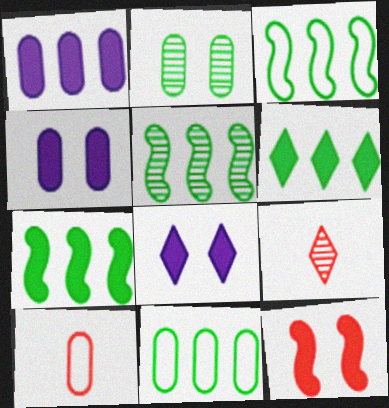[[1, 2, 10], 
[3, 4, 9], 
[3, 5, 7], 
[5, 6, 11], 
[5, 8, 10]]